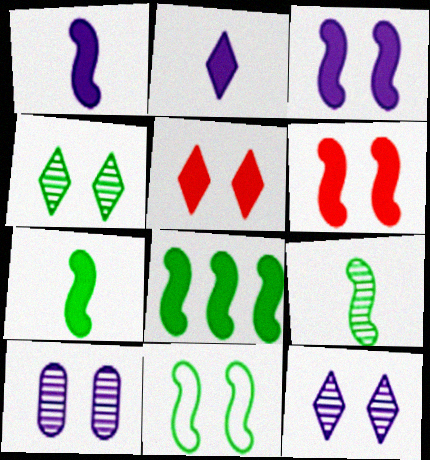[[1, 6, 8], 
[5, 10, 11], 
[8, 9, 11]]